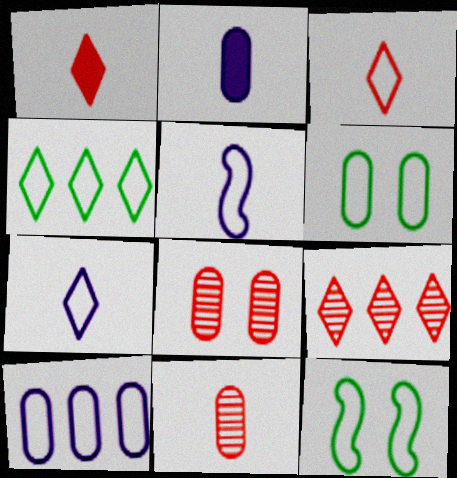[[2, 9, 12], 
[3, 10, 12]]